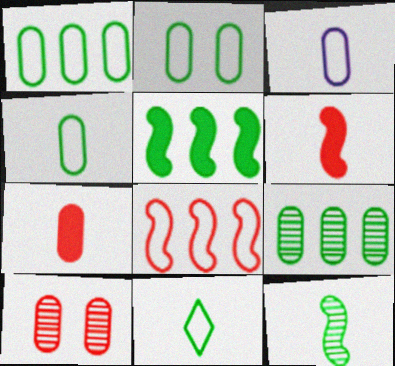[[1, 2, 4]]